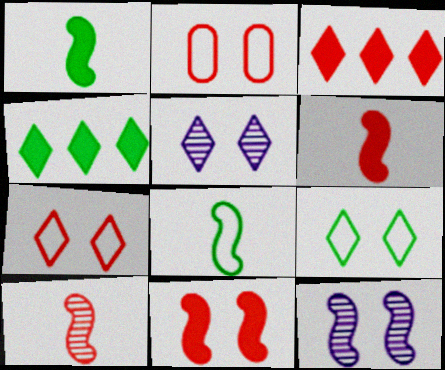[[2, 3, 10]]